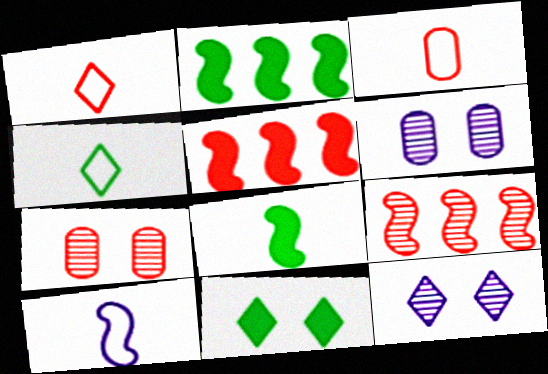[[1, 2, 6], 
[1, 5, 7], 
[2, 3, 12], 
[3, 4, 10], 
[4, 5, 6]]